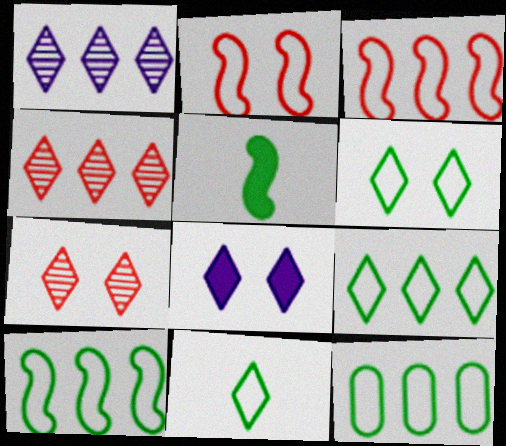[[4, 8, 11], 
[6, 7, 8], 
[6, 9, 11], 
[9, 10, 12]]